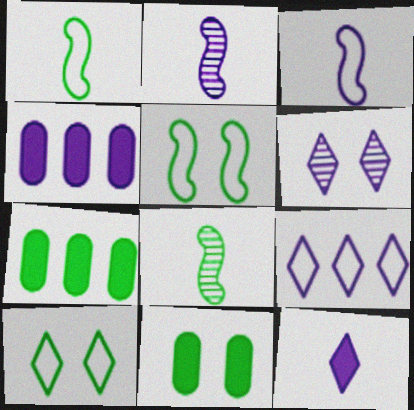[[3, 4, 6], 
[6, 9, 12], 
[7, 8, 10]]